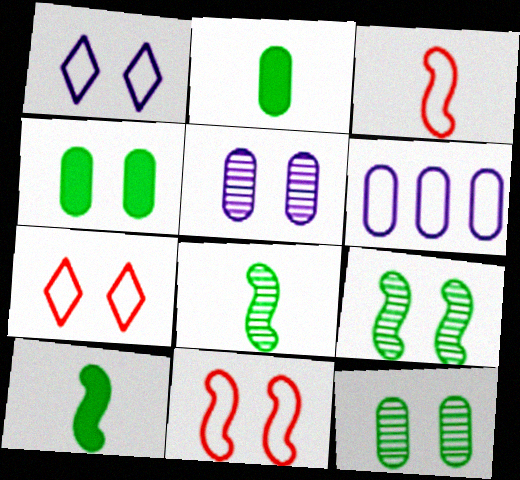[]